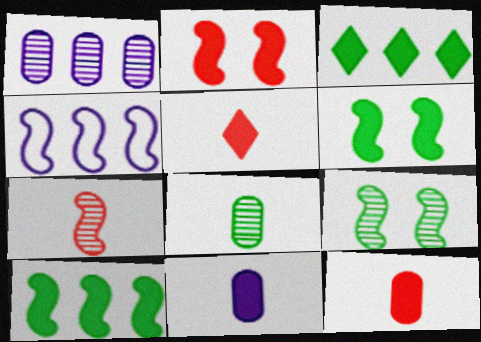[[2, 3, 11], 
[4, 6, 7]]